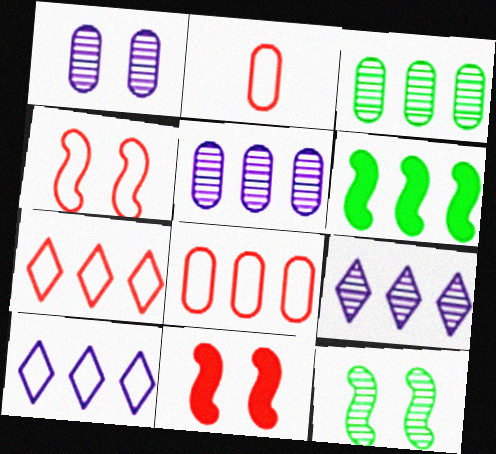[[2, 4, 7], 
[5, 6, 7], 
[6, 8, 9]]